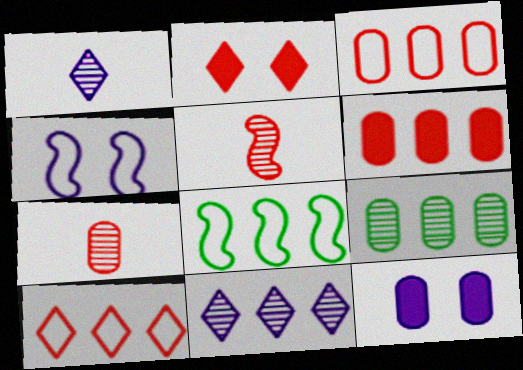[[2, 3, 5], 
[6, 8, 11]]